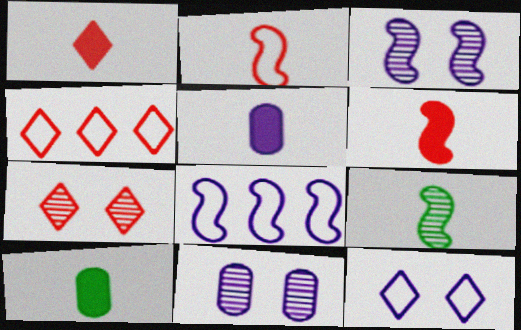[[1, 4, 7], 
[3, 4, 10], 
[7, 8, 10]]